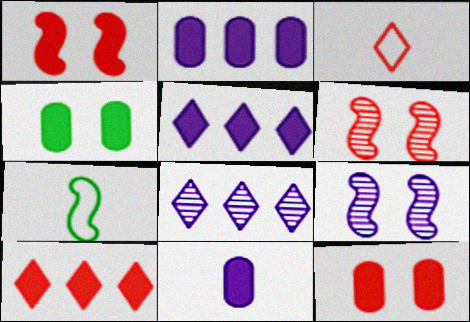[[7, 8, 12]]